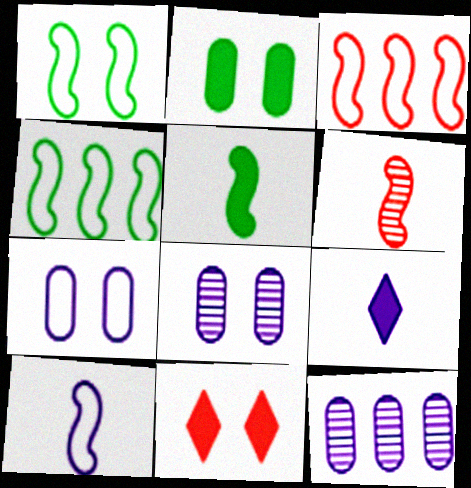[[1, 3, 10], 
[1, 8, 11], 
[5, 6, 10]]